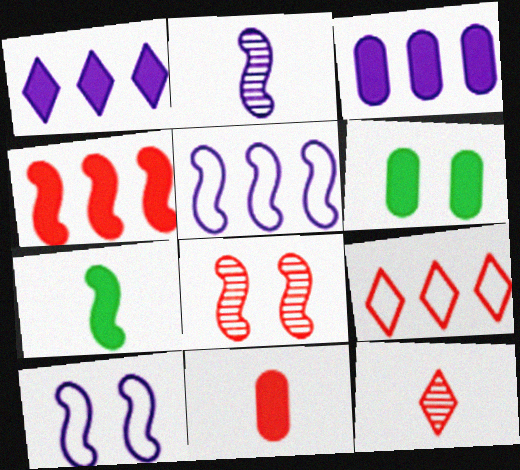[[2, 6, 9], 
[3, 6, 11], 
[5, 6, 12], 
[5, 7, 8], 
[8, 9, 11]]